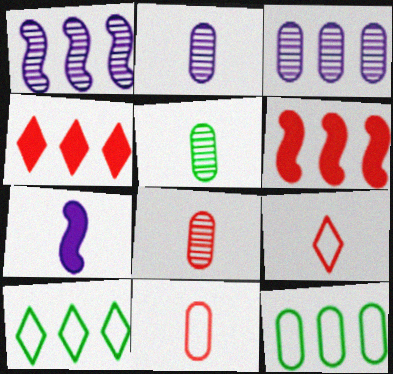[[1, 4, 12], 
[2, 5, 8], 
[3, 6, 10], 
[5, 7, 9]]